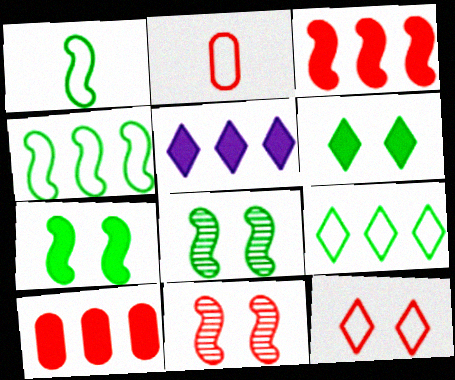[[2, 5, 8]]